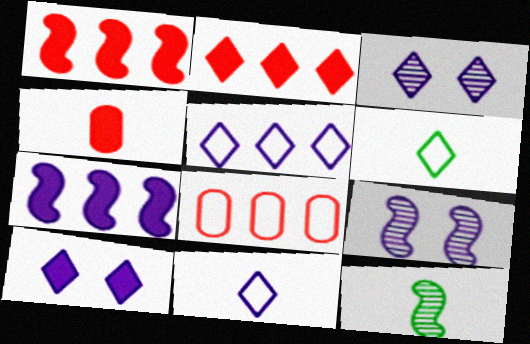[[2, 3, 6], 
[4, 11, 12], 
[8, 10, 12]]